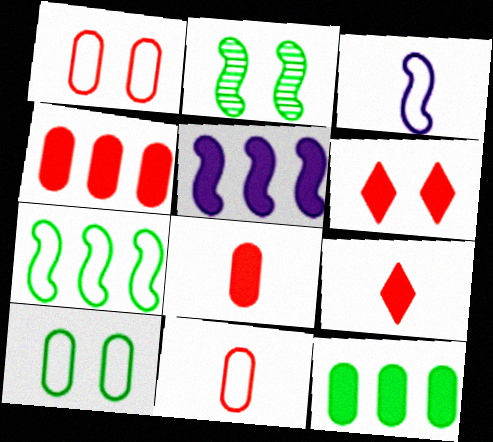[]